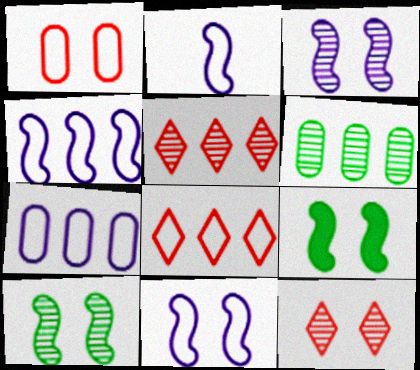[[2, 4, 11]]